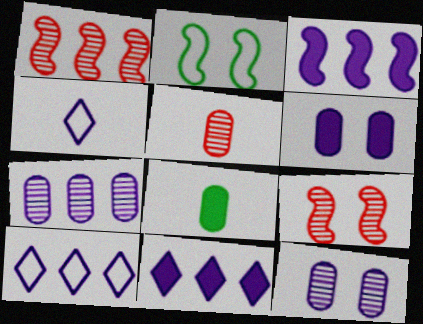[[2, 5, 11], 
[3, 4, 12], 
[3, 7, 10], 
[8, 9, 10]]